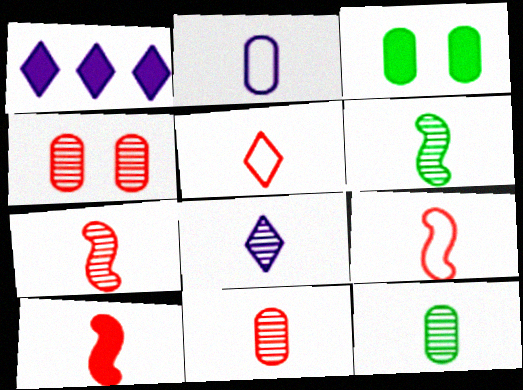[[1, 3, 10], 
[5, 10, 11], 
[6, 8, 11], 
[7, 8, 12], 
[7, 9, 10]]